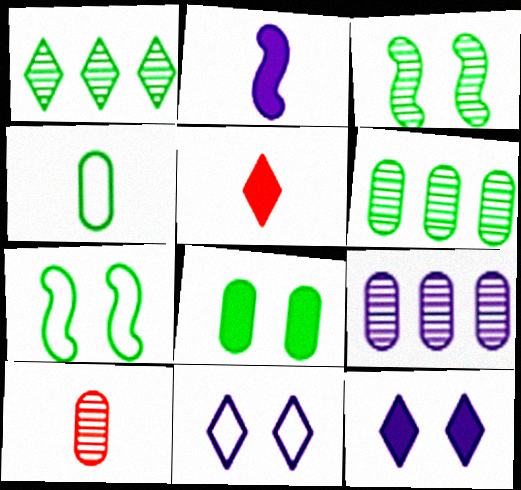[[1, 5, 11], 
[2, 9, 11], 
[4, 6, 8], 
[5, 7, 9]]